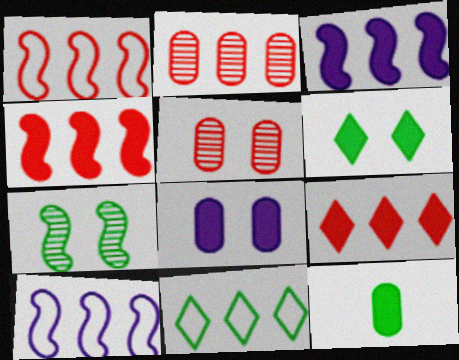[[1, 2, 9], 
[2, 3, 11], 
[7, 11, 12]]